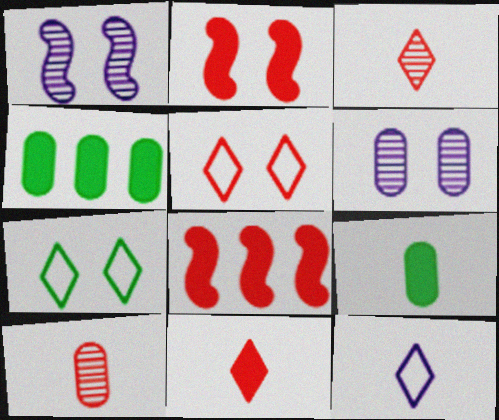[[2, 6, 7], 
[5, 8, 10]]